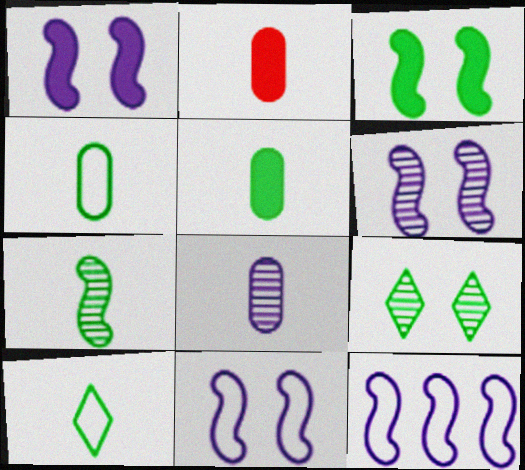[[1, 6, 11], 
[2, 4, 8], 
[2, 9, 12], 
[5, 7, 10]]